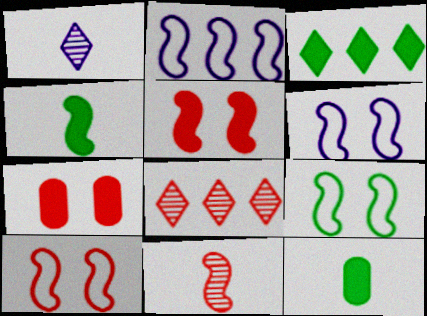[[6, 8, 12], 
[6, 9, 10]]